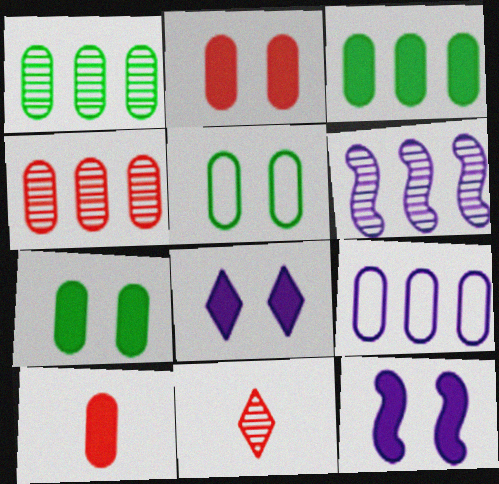[[3, 4, 9]]